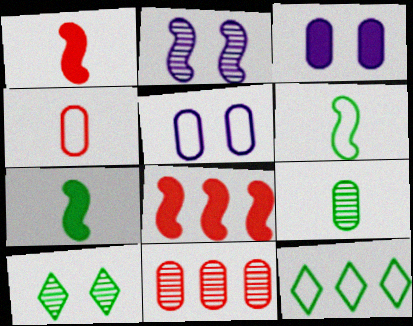[[2, 6, 8]]